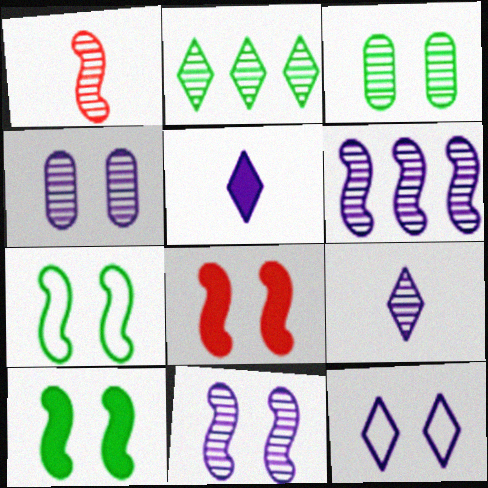[[1, 2, 4], 
[3, 8, 12], 
[4, 6, 9], 
[7, 8, 11]]